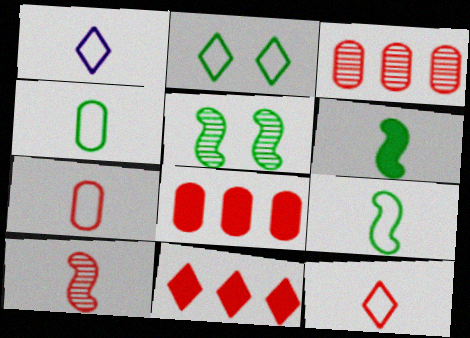[[1, 5, 8], 
[1, 7, 9]]